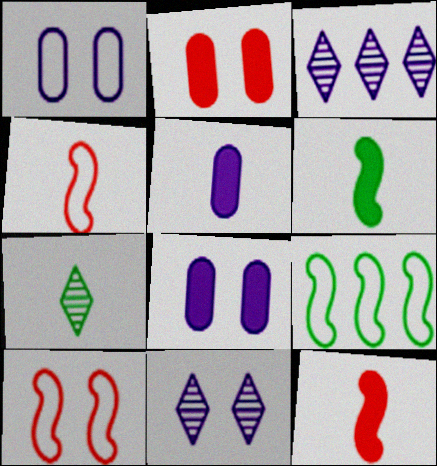[[4, 5, 7]]